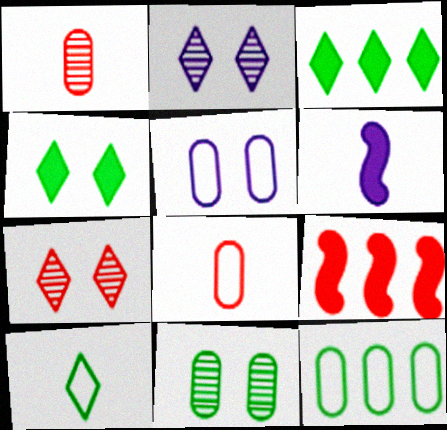[[1, 6, 10], 
[5, 8, 12], 
[6, 7, 12], 
[7, 8, 9]]